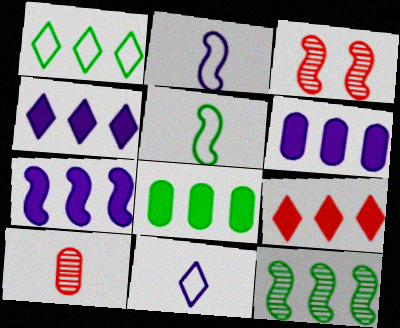[[1, 8, 12], 
[3, 5, 7], 
[3, 8, 11], 
[4, 6, 7], 
[7, 8, 9]]